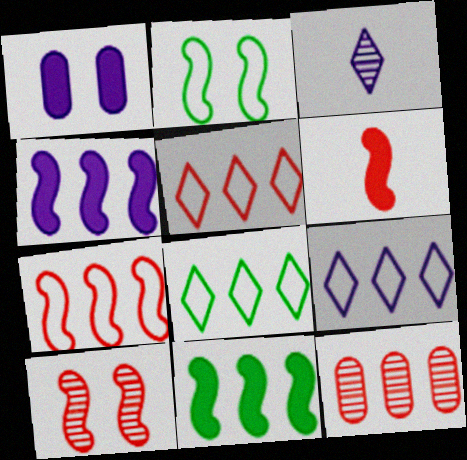[[4, 8, 12], 
[5, 8, 9], 
[6, 7, 10], 
[9, 11, 12]]